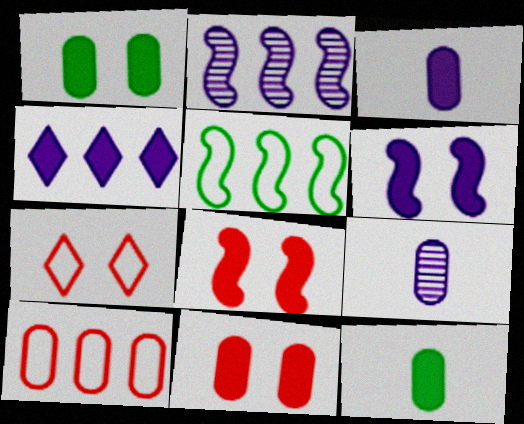[[1, 9, 10], 
[2, 7, 12], 
[3, 4, 6], 
[4, 8, 12]]